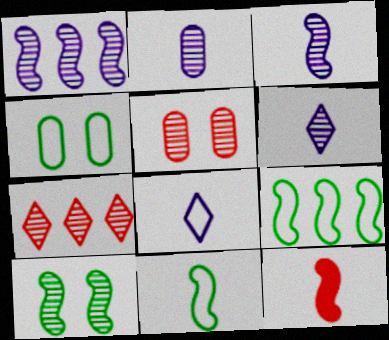[[2, 3, 6], 
[2, 7, 10], 
[3, 11, 12]]